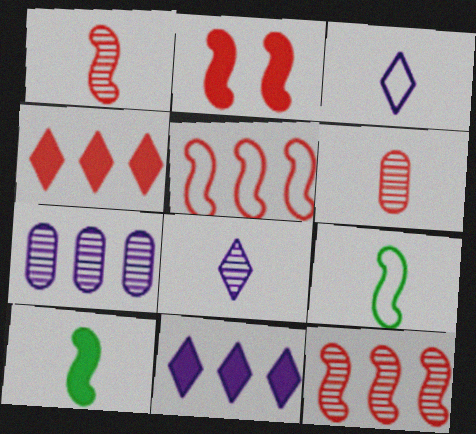[[1, 2, 5], 
[3, 6, 10]]